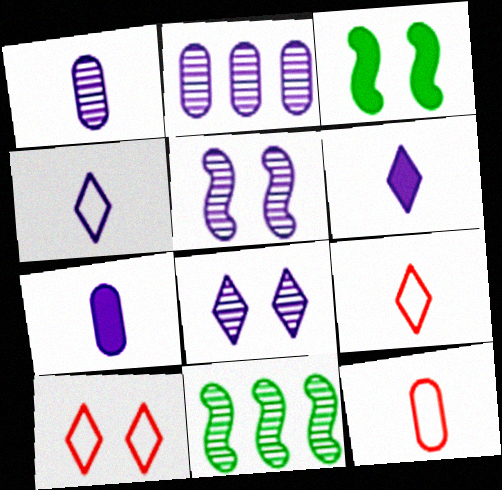[[2, 3, 9], 
[7, 10, 11]]